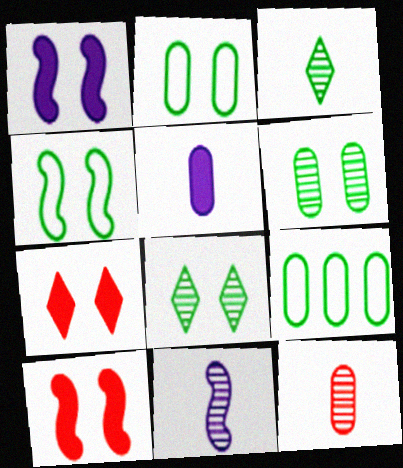[[3, 11, 12], 
[7, 9, 11]]